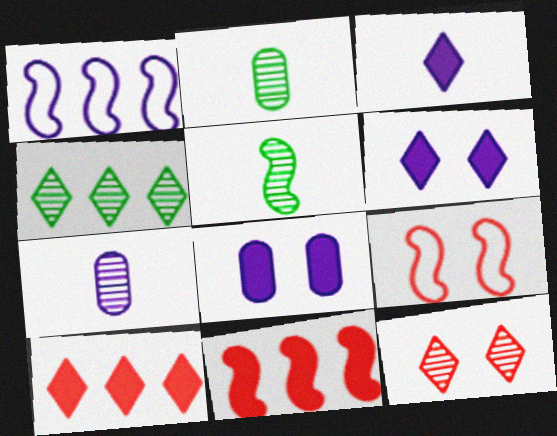[[1, 6, 7]]